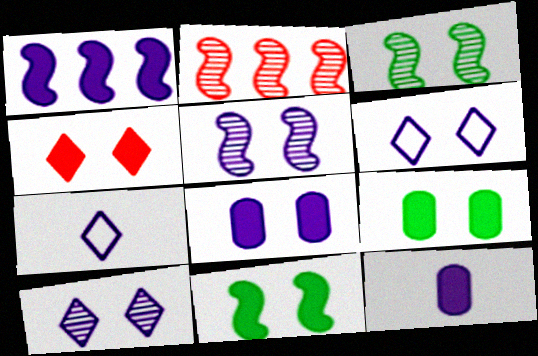[[2, 7, 9], 
[4, 8, 11], 
[5, 6, 8]]